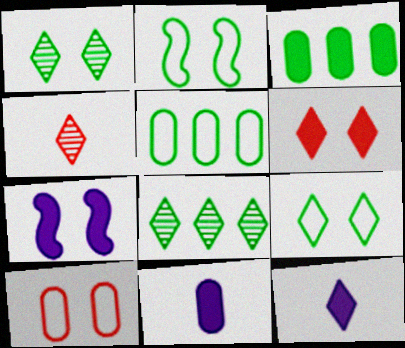[[1, 7, 10], 
[4, 5, 7]]